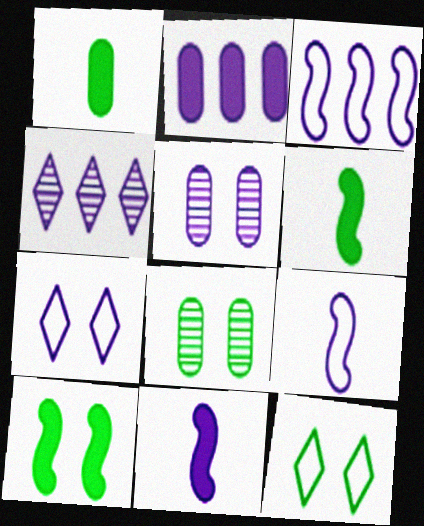[[2, 3, 4], 
[8, 10, 12]]